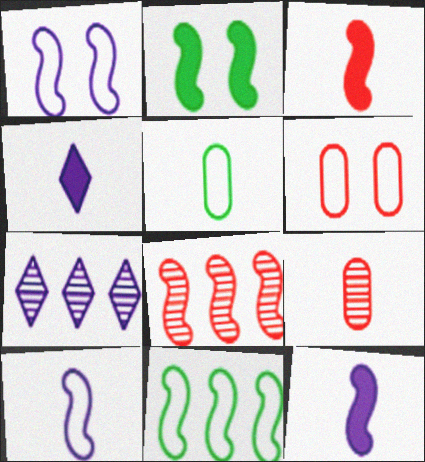[[2, 8, 10]]